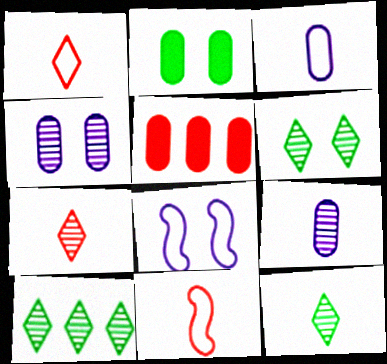[[5, 8, 12], 
[6, 10, 12]]